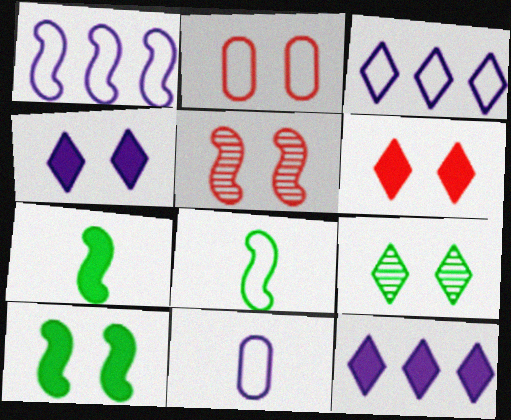[[1, 5, 7], 
[2, 3, 8], 
[2, 5, 6]]